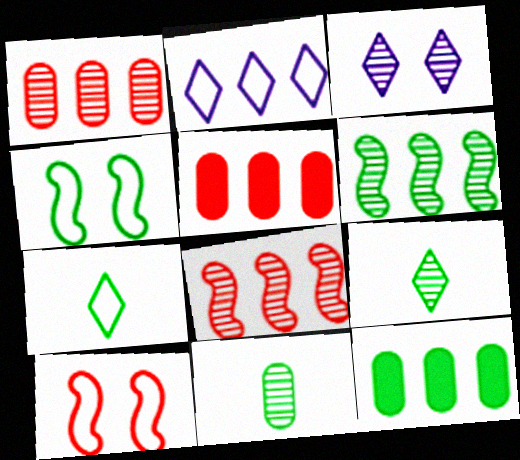[[2, 5, 6], 
[2, 8, 12], 
[3, 8, 11], 
[4, 9, 12]]